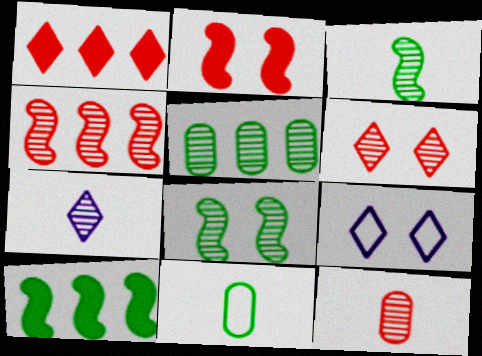[[3, 7, 12], 
[4, 6, 12], 
[9, 10, 12]]